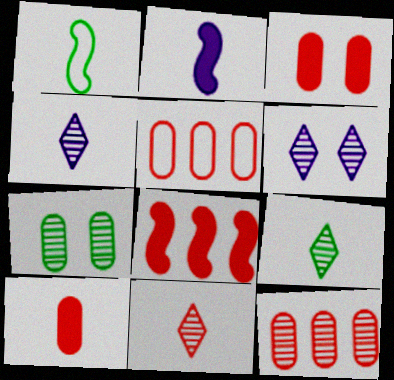[[1, 4, 10], 
[4, 9, 11]]